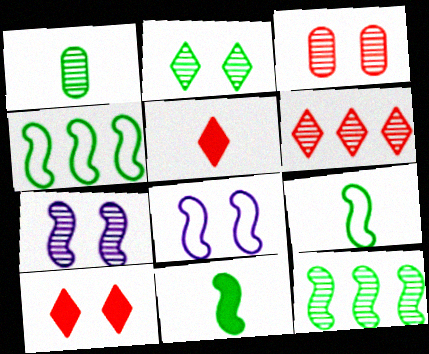[[1, 2, 12], 
[1, 6, 7], 
[2, 3, 7]]